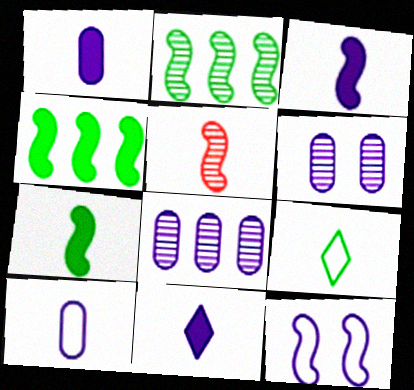[[1, 3, 11], 
[1, 5, 9], 
[4, 5, 12], 
[8, 11, 12]]